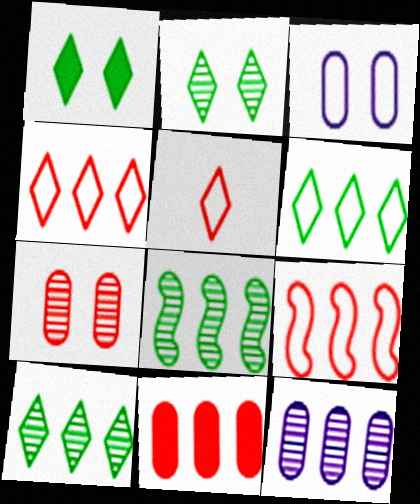[]